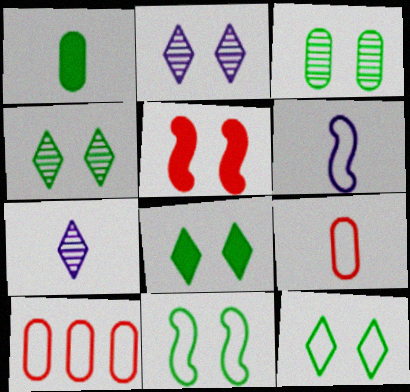[[3, 8, 11], 
[4, 8, 12], 
[6, 10, 12]]